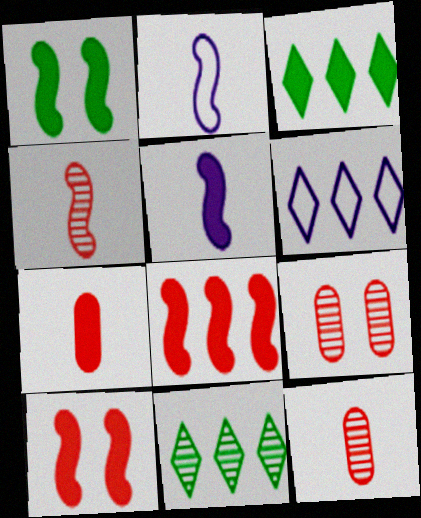[[1, 5, 8], 
[1, 6, 12], 
[2, 3, 9]]